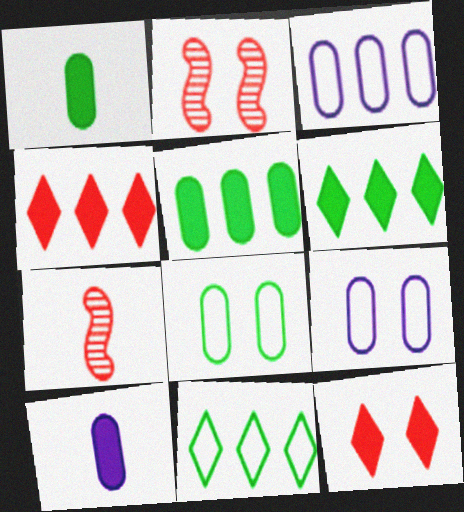[[2, 10, 11], 
[6, 7, 9]]